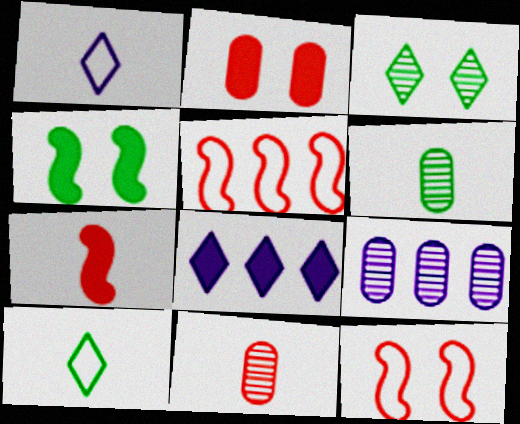[[1, 6, 7], 
[6, 8, 12]]